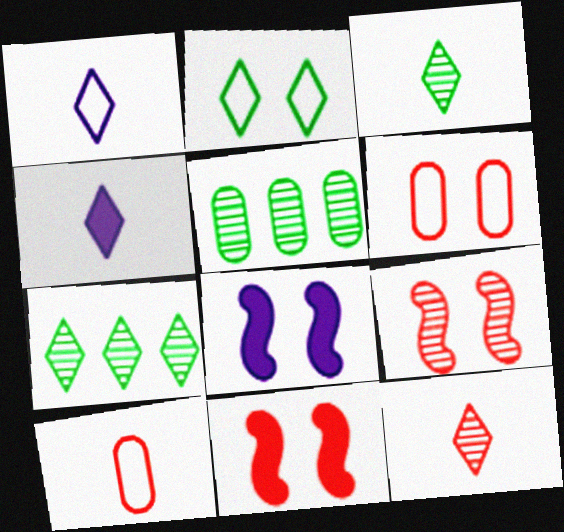[[1, 5, 11], 
[7, 8, 10]]